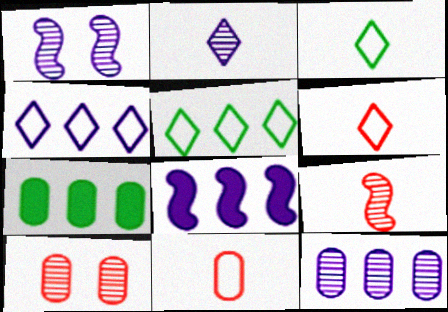[[1, 2, 12], 
[1, 6, 7], 
[3, 8, 10], 
[4, 8, 12]]